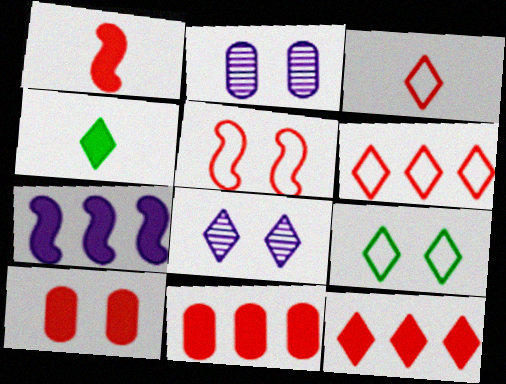[[1, 10, 12], 
[4, 6, 8], 
[4, 7, 10]]